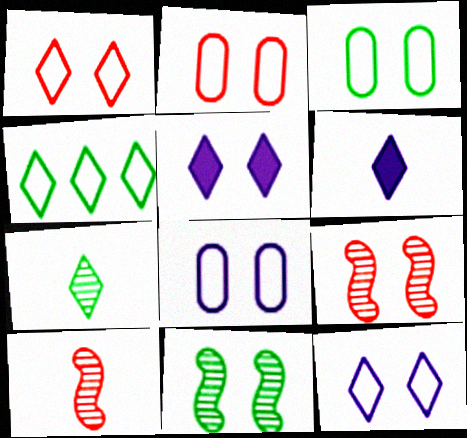[[2, 3, 8], 
[2, 5, 11], 
[3, 5, 9]]